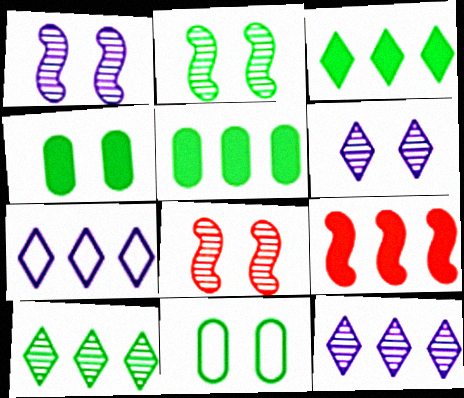[[1, 2, 8]]